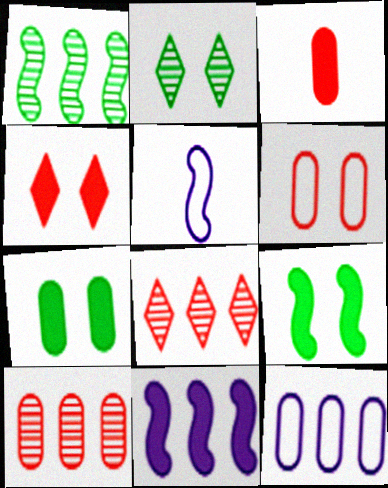[[3, 6, 10], 
[5, 7, 8]]